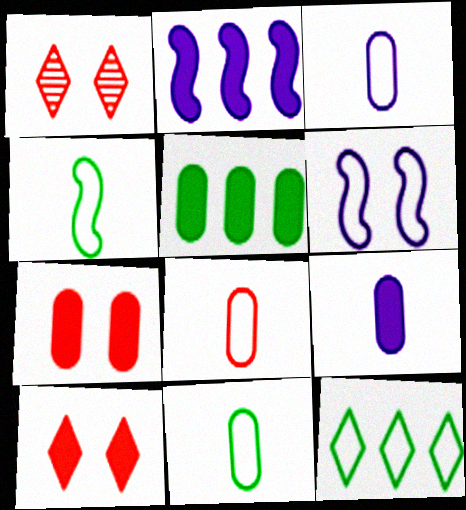[[1, 2, 11], 
[3, 8, 11], 
[5, 7, 9], 
[6, 8, 12]]